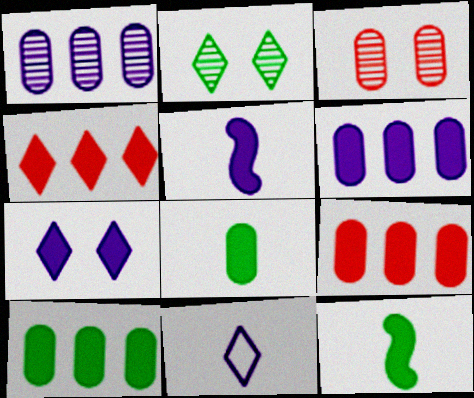[[2, 4, 11], 
[5, 6, 7], 
[6, 9, 10], 
[7, 9, 12]]